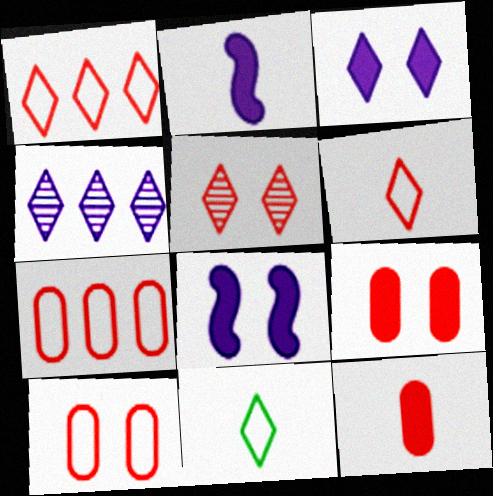[]